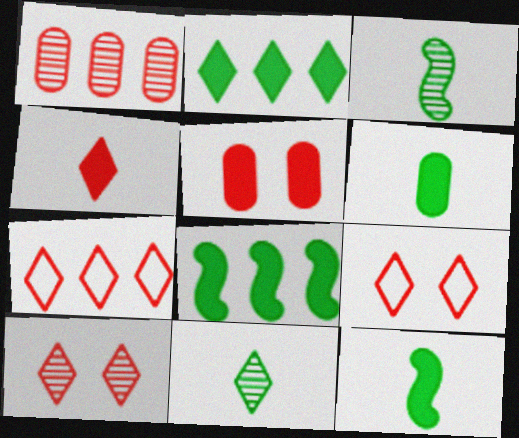[[4, 7, 10]]